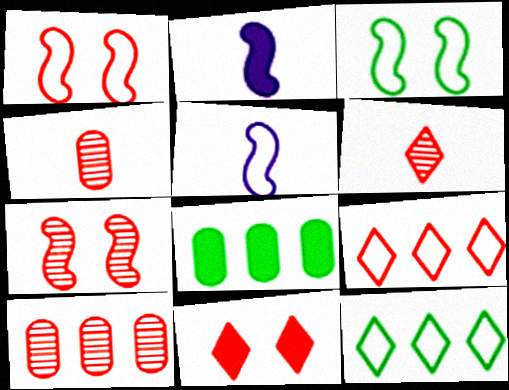[[2, 8, 11], 
[6, 7, 10], 
[6, 9, 11]]